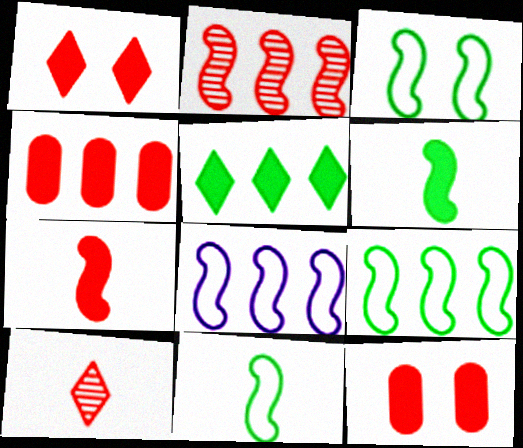[[1, 4, 7], 
[3, 9, 11]]